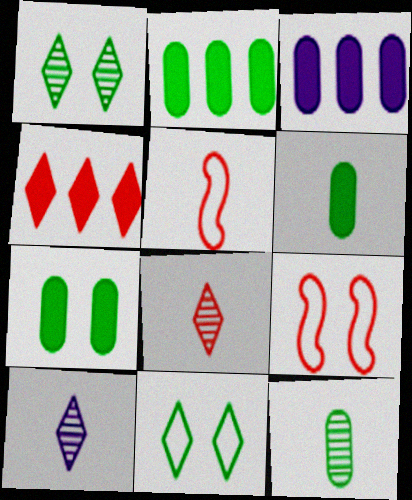[[1, 3, 5], 
[2, 6, 7], 
[2, 9, 10], 
[4, 10, 11], 
[5, 6, 10]]